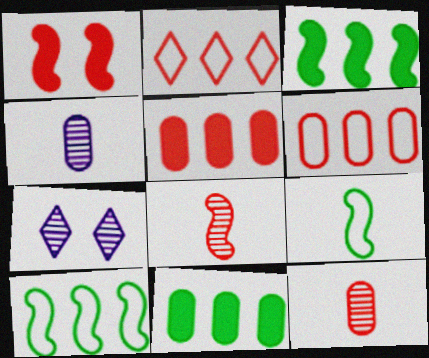[[1, 2, 12], 
[5, 7, 9]]